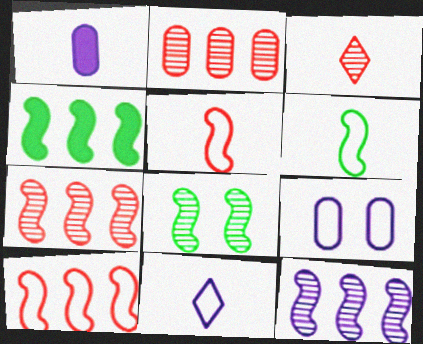[[1, 3, 6], 
[3, 4, 9], 
[4, 6, 8], 
[4, 10, 12]]